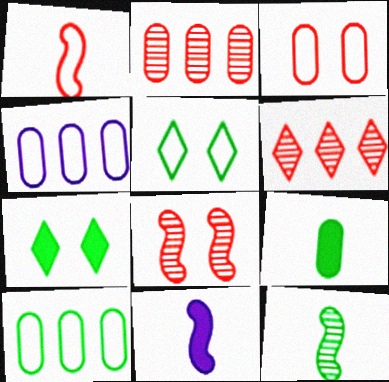[[1, 4, 5], 
[1, 11, 12], 
[2, 5, 11], 
[7, 10, 12]]